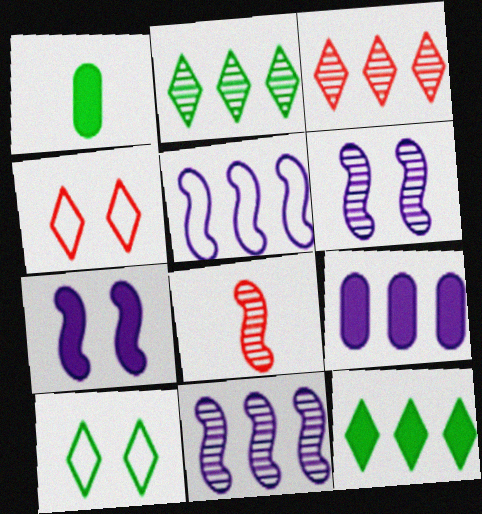[[1, 4, 11], 
[8, 9, 10]]